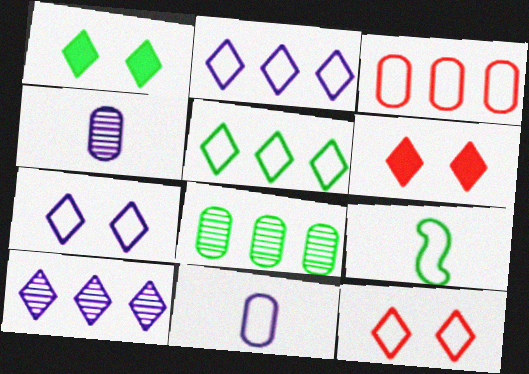[[1, 8, 9], 
[3, 7, 9]]